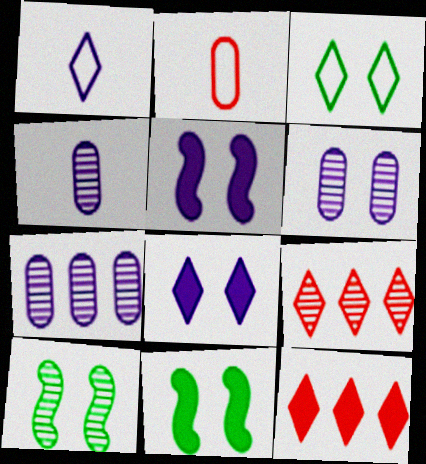[[1, 5, 7], 
[4, 6, 7], 
[4, 9, 10]]